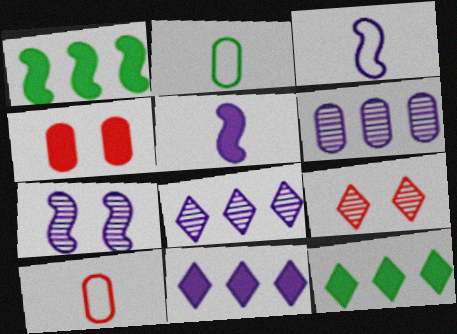[[2, 4, 6], 
[4, 5, 12], 
[7, 10, 12]]